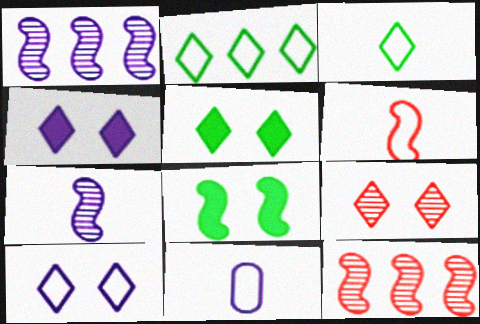[[1, 4, 11], 
[1, 6, 8], 
[3, 6, 11], 
[5, 9, 10], 
[5, 11, 12]]